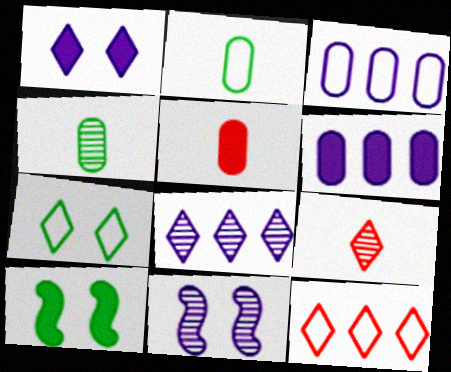[[3, 9, 10]]